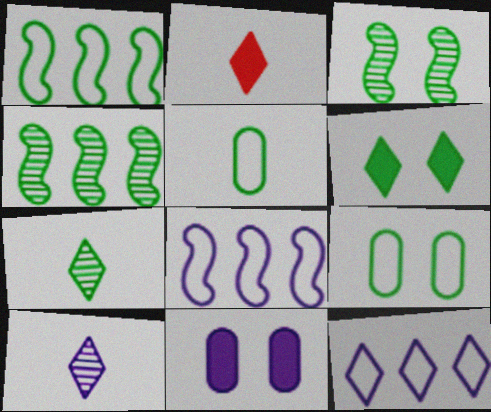[[3, 6, 9], 
[4, 5, 6], 
[8, 10, 11]]